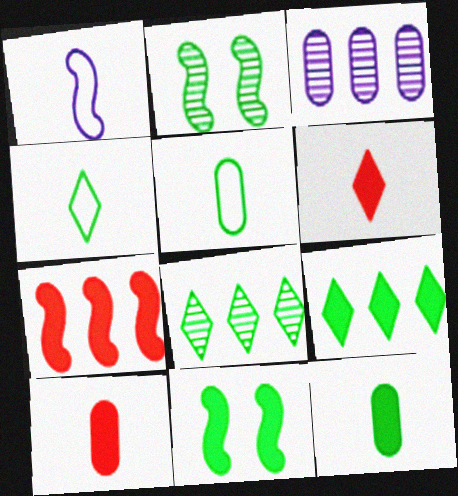[[1, 2, 7], 
[2, 5, 9], 
[5, 8, 11], 
[9, 11, 12]]